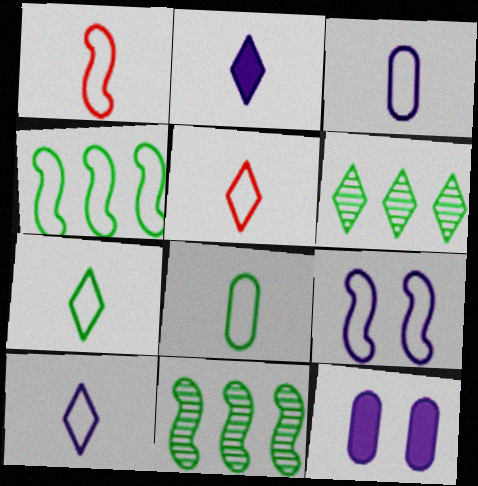[[1, 3, 7], 
[1, 4, 9], 
[1, 6, 12], 
[1, 8, 10], 
[5, 7, 10], 
[5, 11, 12]]